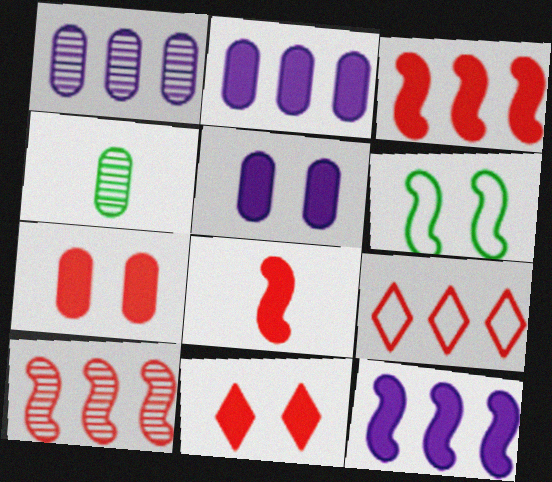[]